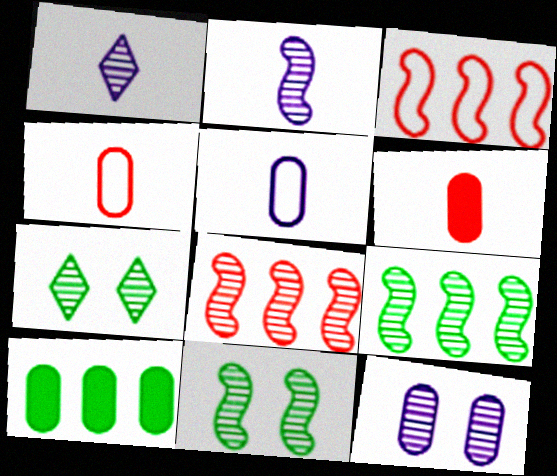[[2, 8, 11], 
[4, 10, 12]]